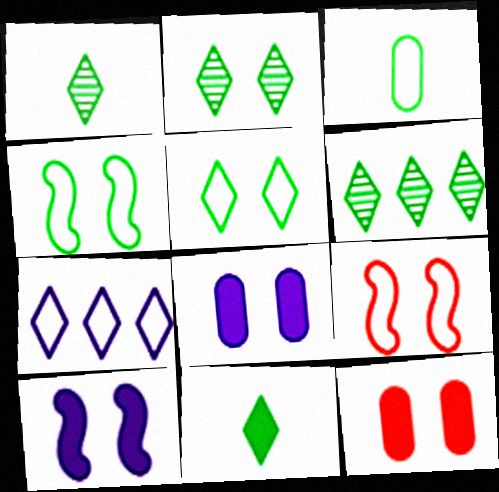[[1, 2, 6], 
[2, 8, 9], 
[3, 7, 9], 
[5, 6, 11]]